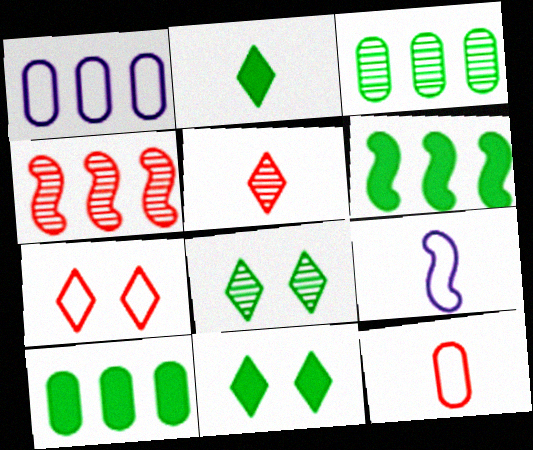[]